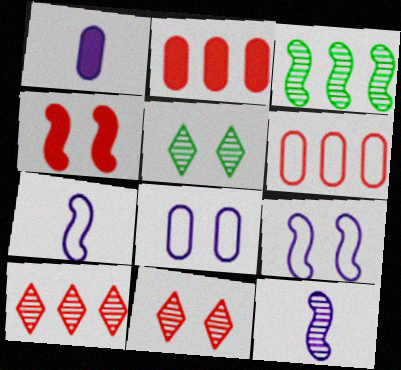[[2, 5, 7], 
[3, 4, 7], 
[4, 5, 8]]